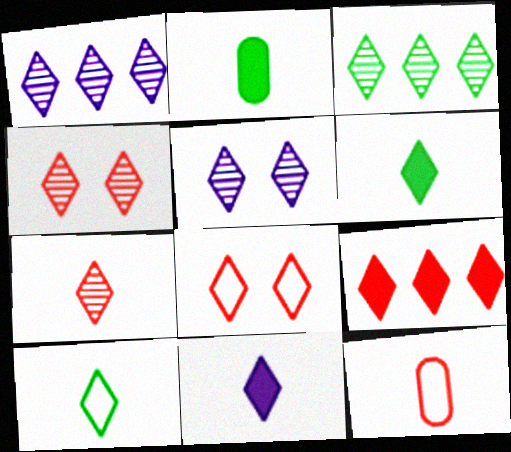[[1, 6, 8], 
[3, 5, 7], 
[3, 8, 11], 
[5, 9, 10], 
[7, 8, 9], 
[7, 10, 11]]